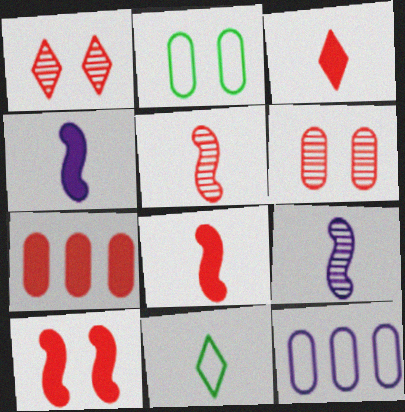[[3, 7, 10]]